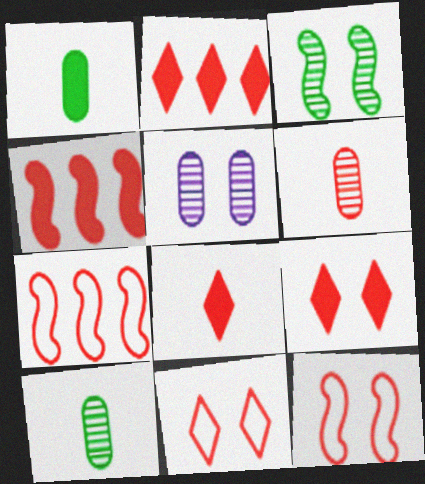[[2, 6, 12], 
[2, 8, 9], 
[4, 6, 11], 
[6, 7, 9]]